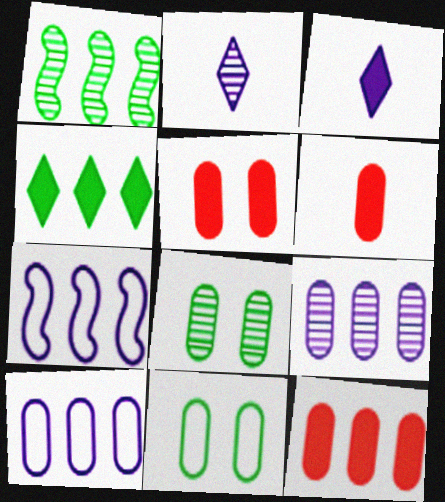[[5, 6, 12], 
[6, 8, 10], 
[6, 9, 11]]